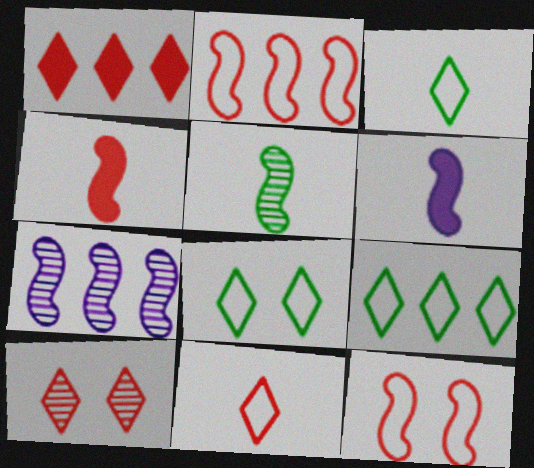[[1, 10, 11], 
[3, 8, 9]]